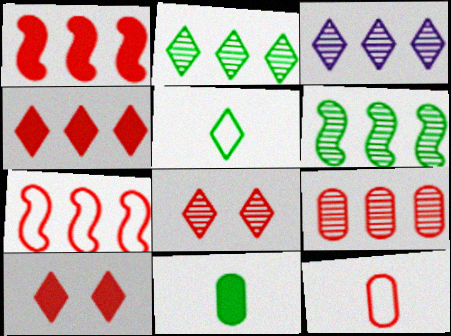[[1, 8, 12], 
[3, 5, 10], 
[3, 6, 9], 
[4, 7, 9]]